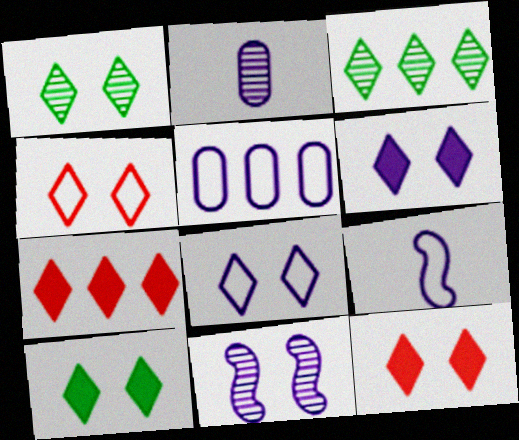[[1, 4, 6], 
[1, 8, 12], 
[5, 8, 9], 
[6, 10, 12]]